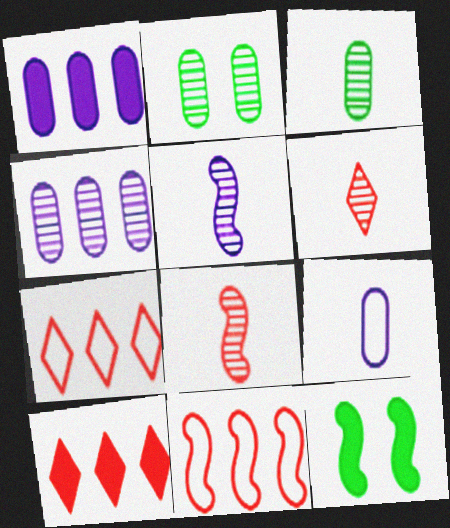[[3, 5, 6], 
[5, 11, 12]]